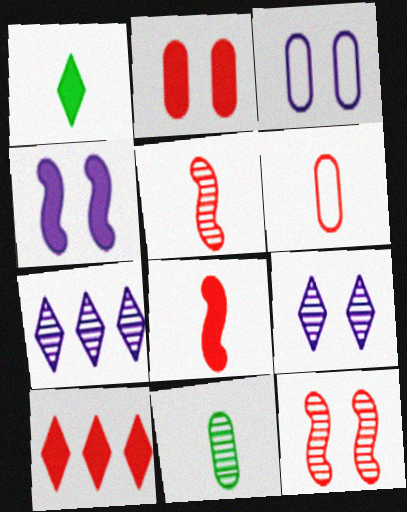[[2, 8, 10], 
[3, 4, 9], 
[6, 10, 12], 
[7, 11, 12]]